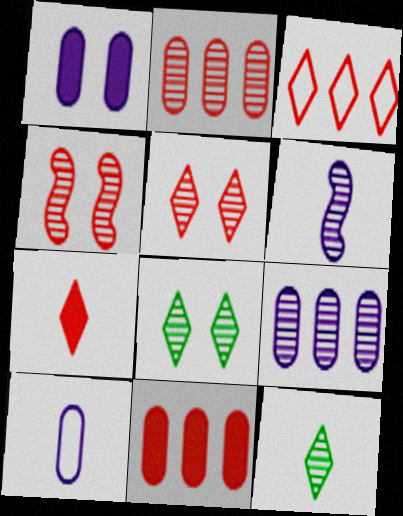[[1, 9, 10], 
[2, 6, 8], 
[3, 5, 7], 
[4, 9, 12]]